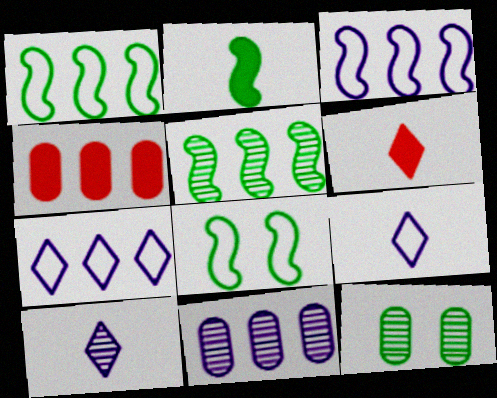[[2, 5, 8], 
[3, 6, 12], 
[4, 5, 7], 
[4, 8, 10], 
[6, 8, 11]]